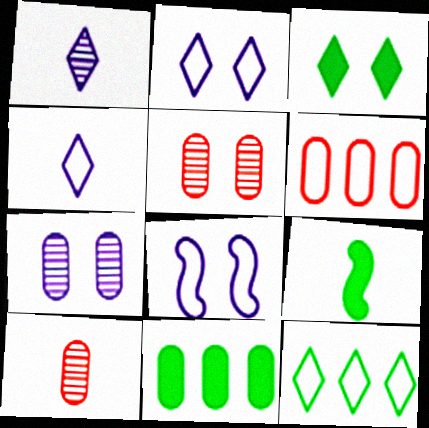[[3, 5, 8], 
[3, 9, 11], 
[4, 9, 10]]